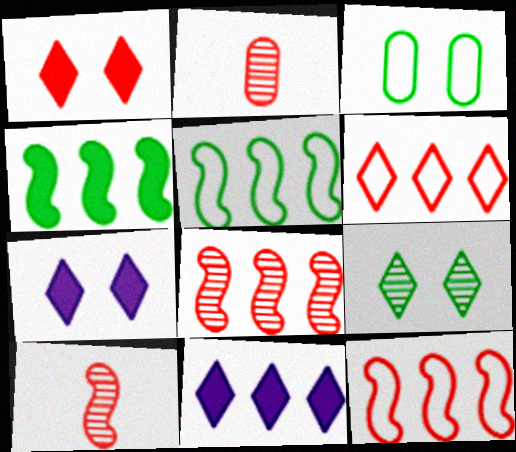[[1, 2, 12], 
[2, 5, 7], 
[3, 10, 11]]